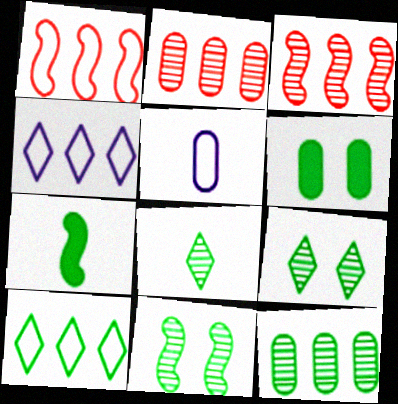[[2, 5, 6], 
[8, 11, 12]]